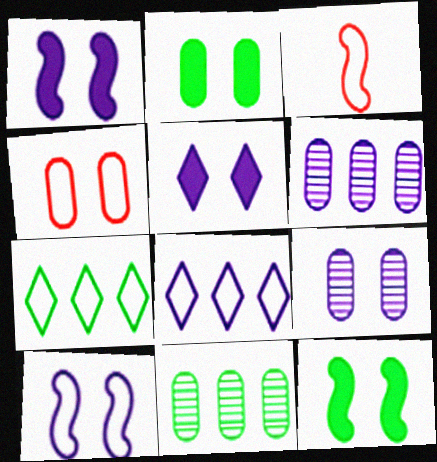[[2, 4, 9], 
[3, 5, 11], 
[5, 9, 10]]